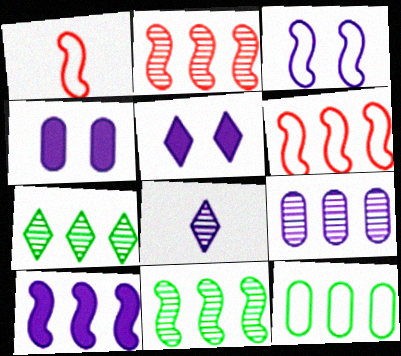[[1, 4, 7], 
[2, 7, 9], 
[6, 10, 11]]